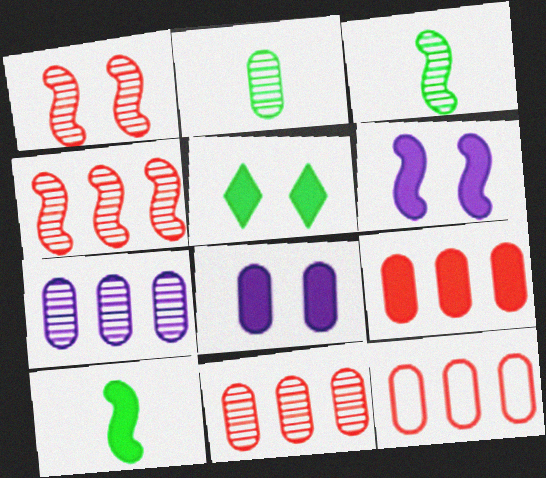[[2, 8, 12], 
[9, 11, 12]]